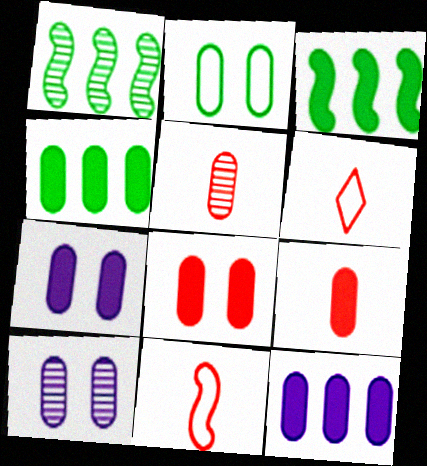[[1, 6, 7], 
[2, 5, 12], 
[2, 8, 10], 
[3, 6, 10], 
[4, 7, 9]]